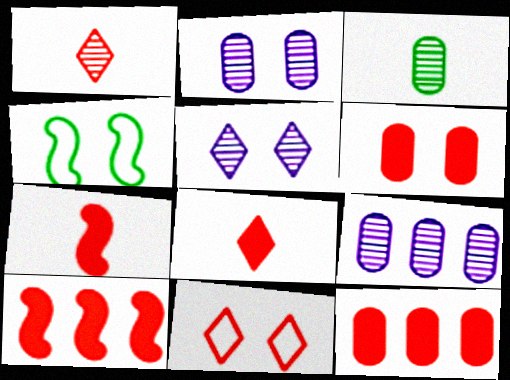[[4, 5, 6], 
[4, 8, 9], 
[6, 8, 10]]